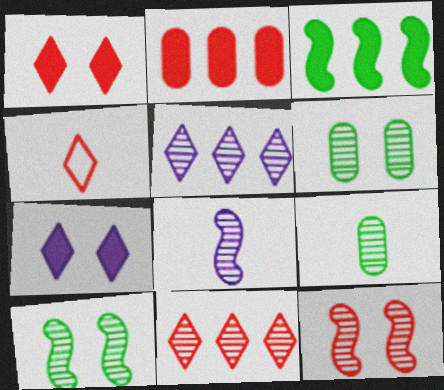[[1, 4, 11], 
[2, 4, 12], 
[5, 9, 12], 
[6, 8, 11]]